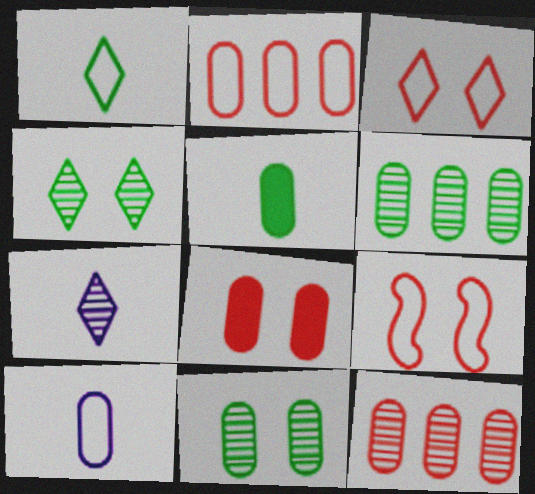[[6, 8, 10]]